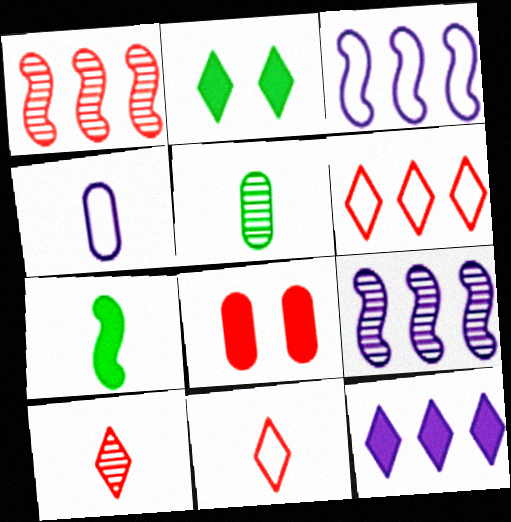[[1, 2, 4], 
[1, 8, 11], 
[4, 7, 10], 
[7, 8, 12]]